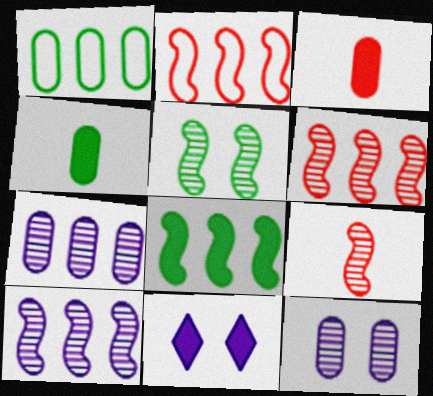[[1, 3, 12], 
[1, 9, 11], 
[2, 8, 10], 
[3, 8, 11], 
[5, 9, 10]]